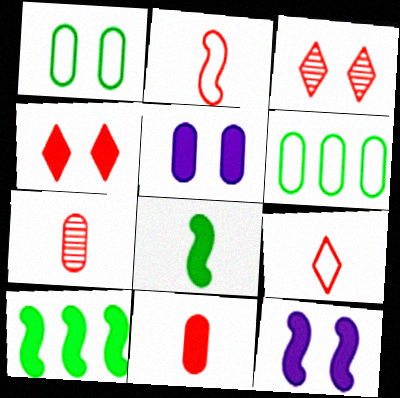[[1, 3, 12], 
[5, 6, 7]]